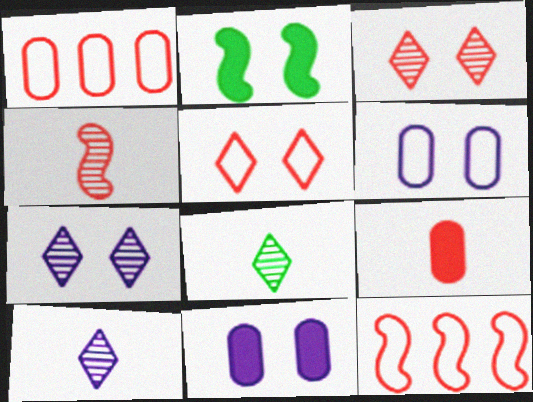[[1, 2, 10], 
[2, 3, 6], 
[3, 9, 12], 
[8, 11, 12]]